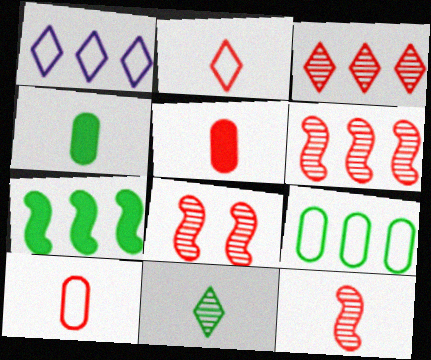[[1, 4, 8], 
[2, 5, 12], 
[6, 8, 12]]